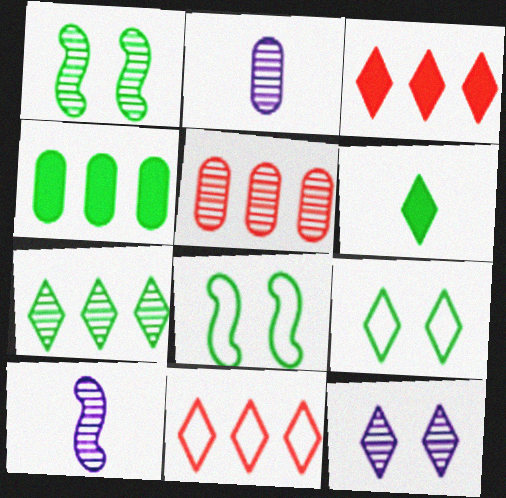[[2, 3, 8], 
[6, 7, 9], 
[6, 11, 12]]